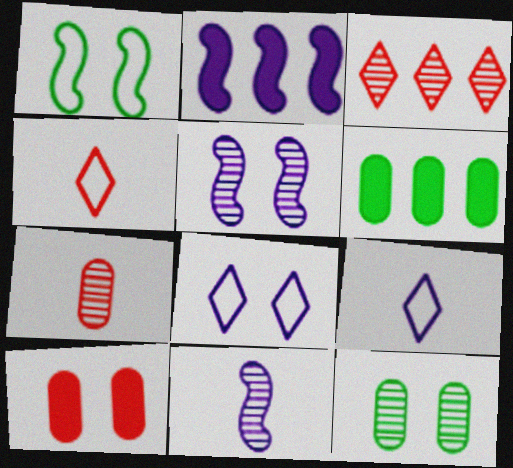[[2, 4, 12], 
[3, 11, 12], 
[4, 5, 6]]